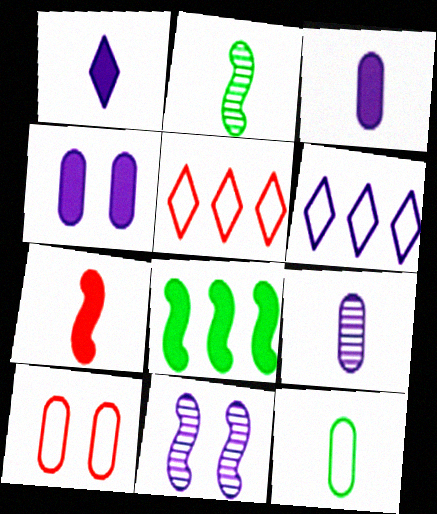[[2, 4, 5], 
[3, 6, 11]]